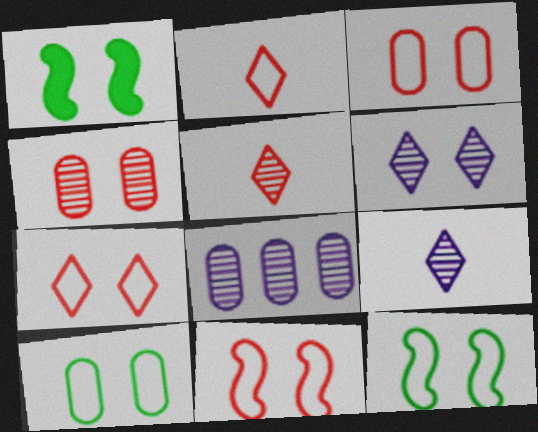[[1, 2, 8], 
[1, 3, 6], 
[3, 7, 11]]